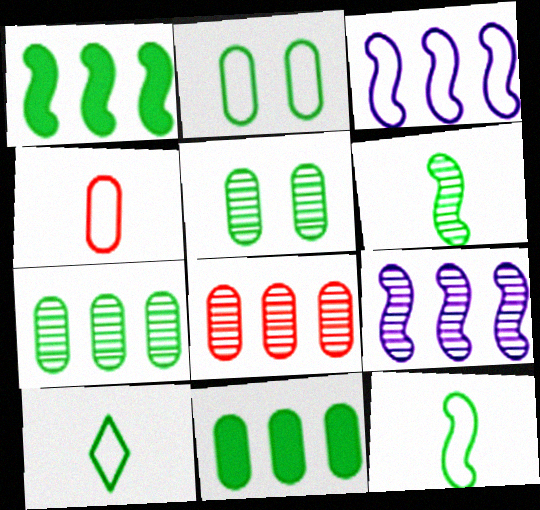[[1, 5, 10]]